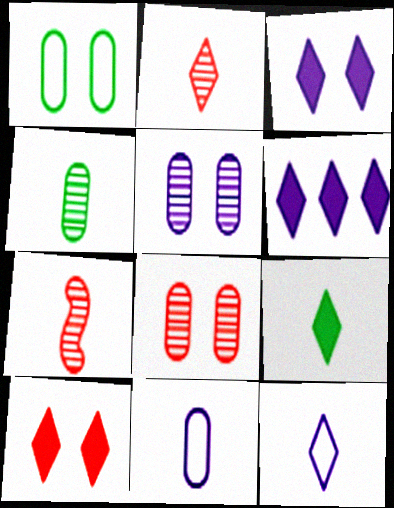[[1, 6, 7], 
[2, 9, 12], 
[6, 9, 10], 
[7, 9, 11]]